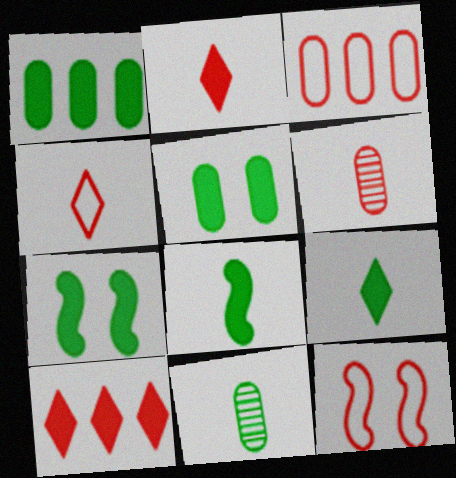[[1, 7, 9], 
[3, 4, 12], 
[6, 10, 12]]